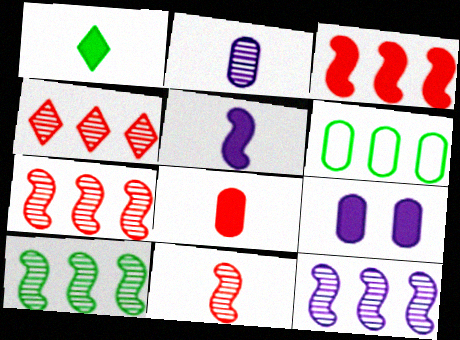[[1, 3, 9], 
[1, 5, 8], 
[7, 10, 12]]